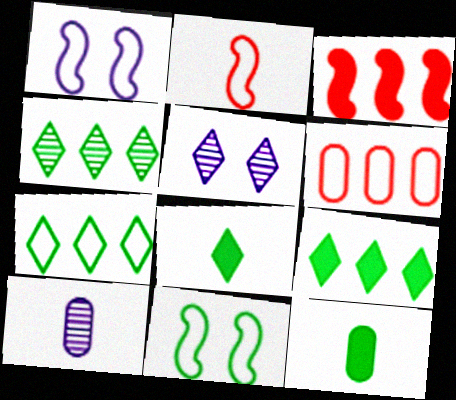[[2, 8, 10], 
[4, 7, 9], 
[4, 11, 12]]